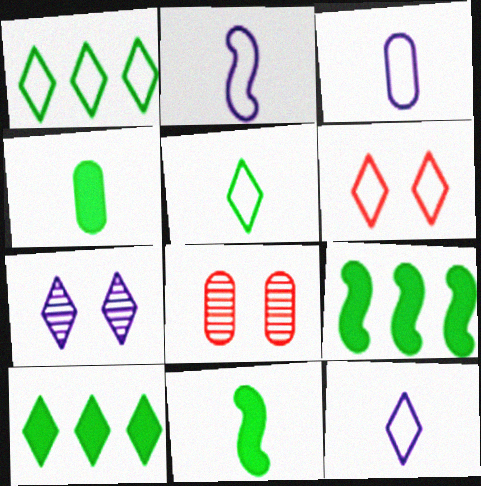[[1, 6, 12], 
[2, 3, 12], 
[2, 8, 10], 
[8, 9, 12]]